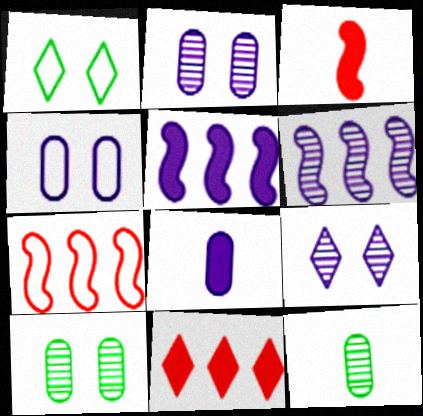[]